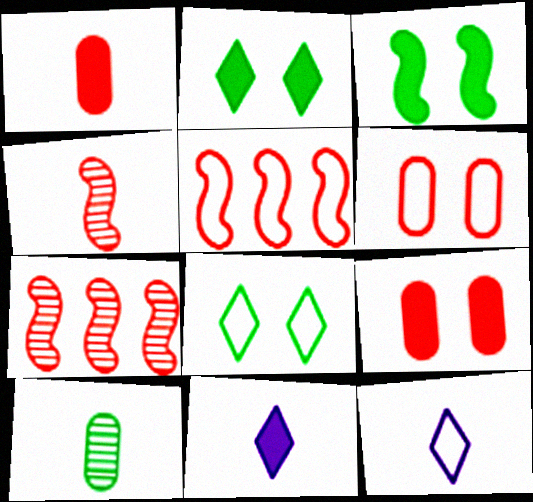[]